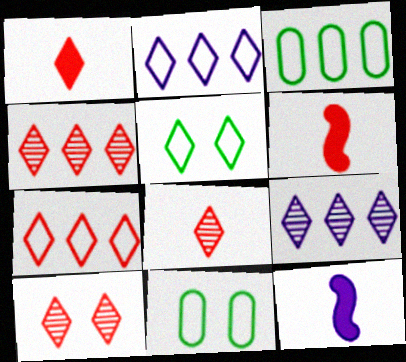[[1, 5, 9], 
[1, 7, 10], 
[3, 10, 12], 
[4, 8, 10], 
[4, 11, 12], 
[6, 9, 11]]